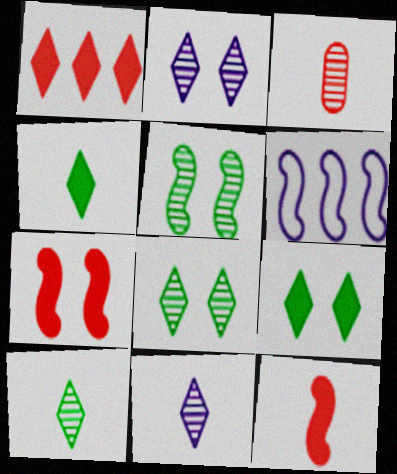[[3, 6, 9], 
[5, 6, 12]]